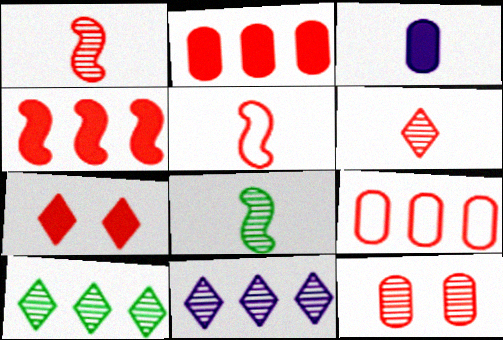[[1, 7, 9], 
[8, 11, 12]]